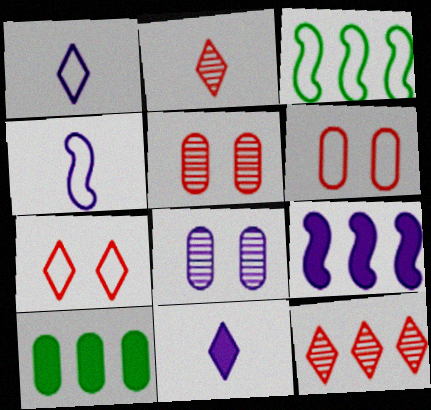[[1, 3, 6], 
[1, 8, 9], 
[3, 5, 11]]